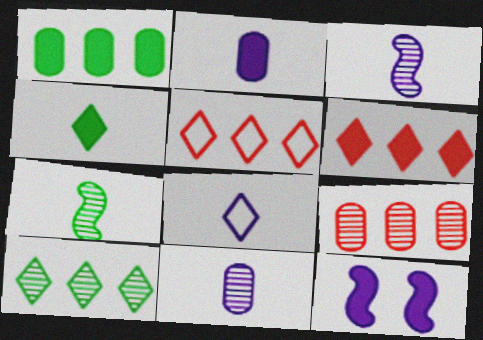[[2, 3, 8]]